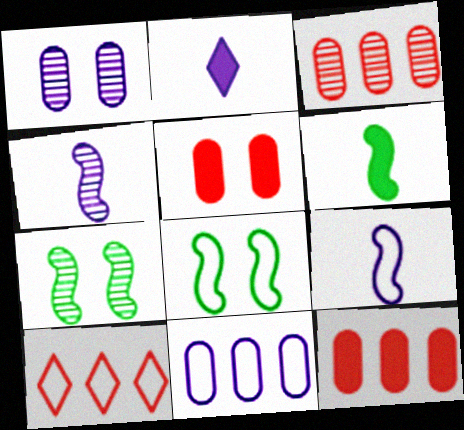[[1, 6, 10], 
[2, 3, 8]]